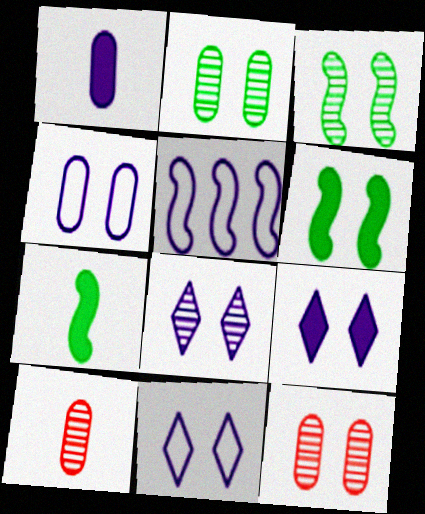[[1, 5, 8], 
[3, 8, 12], 
[6, 11, 12], 
[8, 9, 11]]